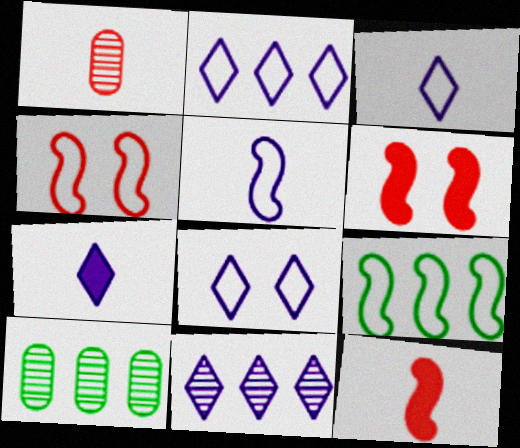[[2, 3, 8], 
[3, 6, 10], 
[4, 5, 9], 
[4, 7, 10], 
[7, 8, 11], 
[8, 10, 12]]